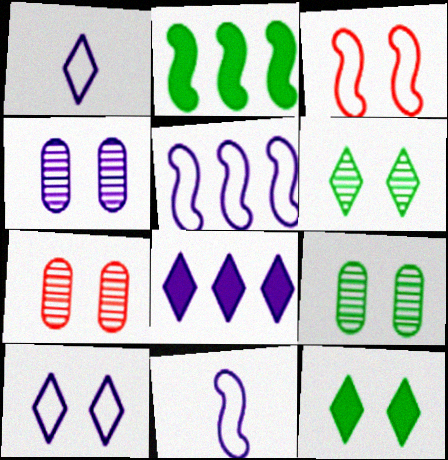[[1, 2, 7], 
[3, 4, 12], 
[4, 7, 9], 
[4, 8, 11]]